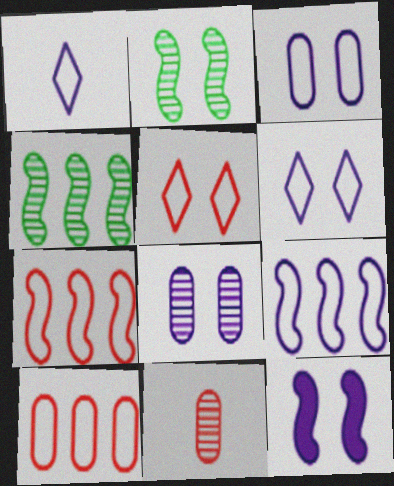[[1, 3, 9], 
[6, 8, 12]]